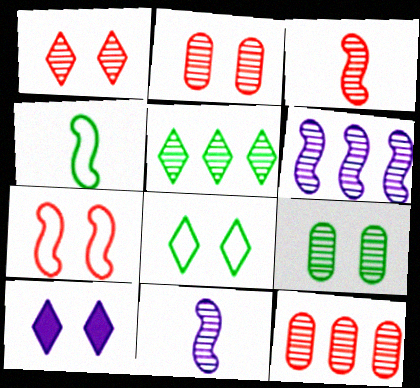[[1, 3, 12], 
[1, 8, 10], 
[2, 5, 11], 
[4, 10, 12], 
[5, 6, 12], 
[7, 9, 10]]